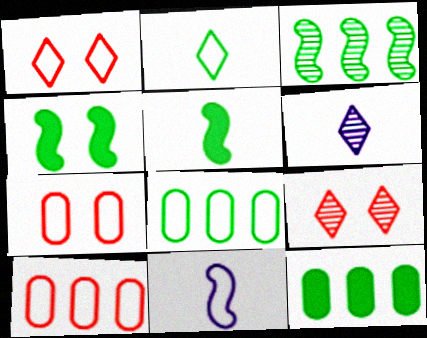[[1, 8, 11], 
[4, 6, 10], 
[9, 11, 12]]